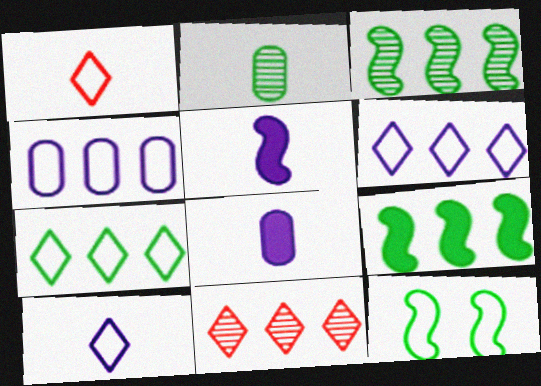[[1, 2, 5], 
[1, 4, 12], 
[4, 9, 11], 
[8, 11, 12]]